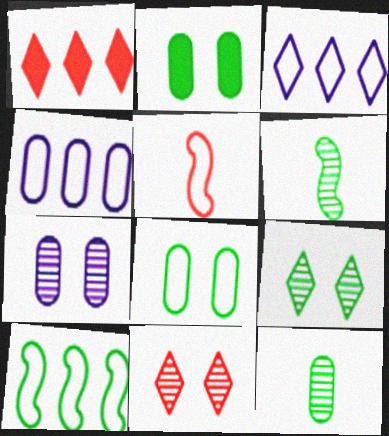[[3, 5, 8]]